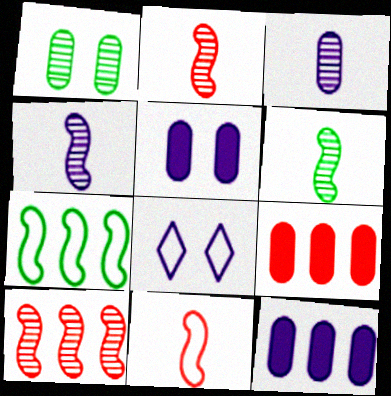[[2, 4, 6], 
[4, 8, 12], 
[6, 8, 9]]